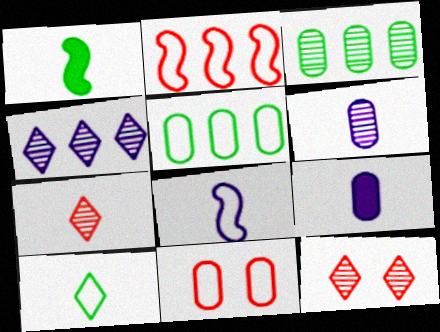[[1, 4, 11], 
[3, 9, 11]]